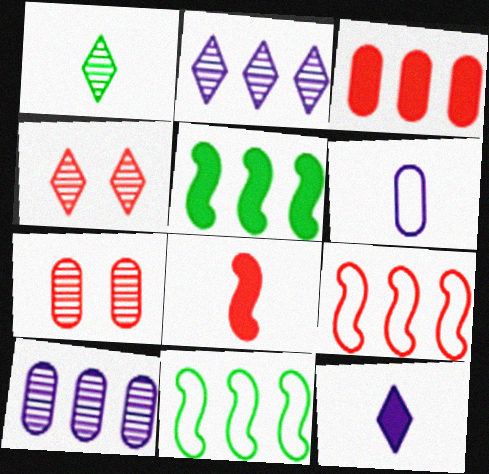[[1, 2, 4], 
[1, 6, 8], 
[2, 3, 11], 
[4, 5, 6], 
[7, 11, 12]]